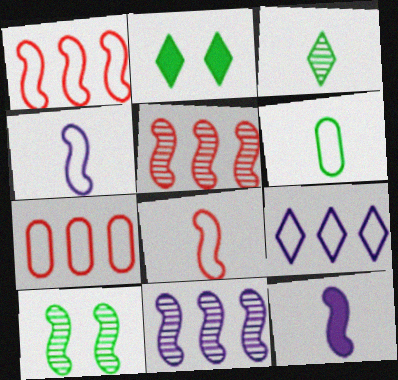[[1, 10, 12]]